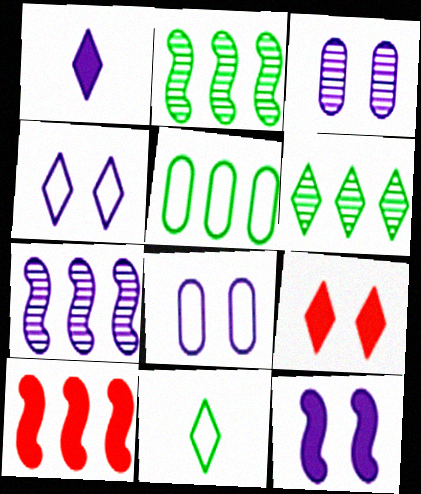[[1, 7, 8], 
[3, 4, 12], 
[3, 10, 11]]